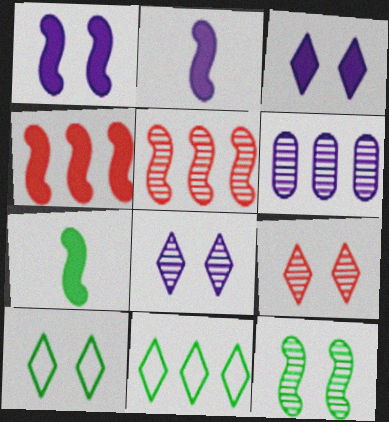[[1, 4, 7], 
[3, 9, 10], 
[4, 6, 11]]